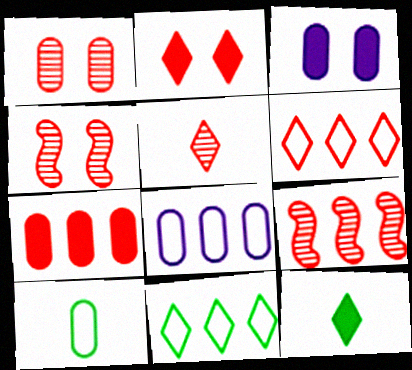[[1, 5, 9], 
[2, 5, 6], 
[4, 8, 12], 
[6, 7, 9]]